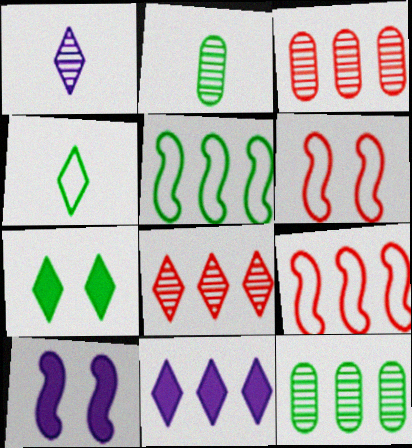[[2, 5, 7], 
[2, 6, 11], 
[3, 4, 10], 
[3, 5, 11], 
[9, 11, 12]]